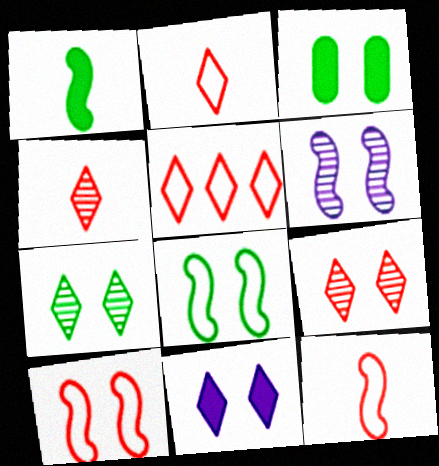[[3, 7, 8]]